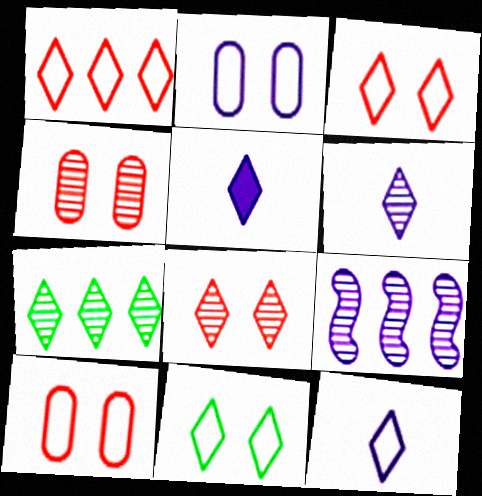[[1, 11, 12], 
[2, 5, 9], 
[3, 5, 7], 
[5, 6, 12], 
[6, 7, 8]]